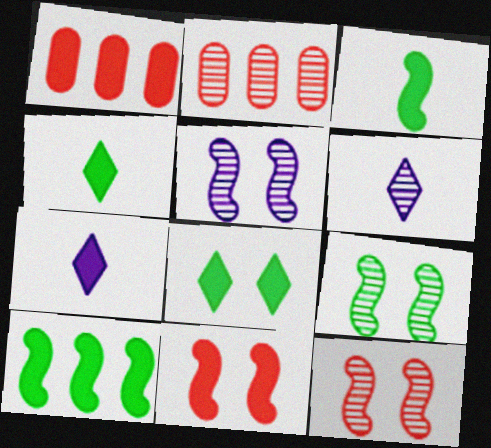[[2, 6, 9], 
[5, 9, 12]]